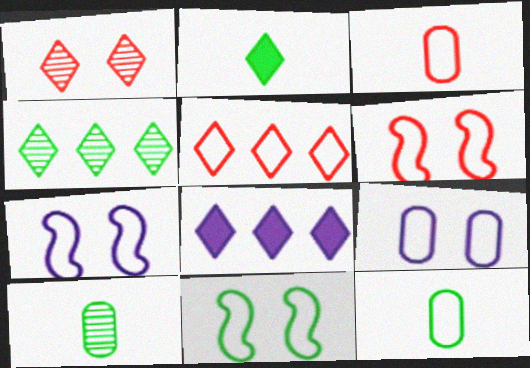[[3, 5, 6], 
[4, 5, 8], 
[5, 7, 12], 
[6, 7, 11], 
[6, 8, 10]]